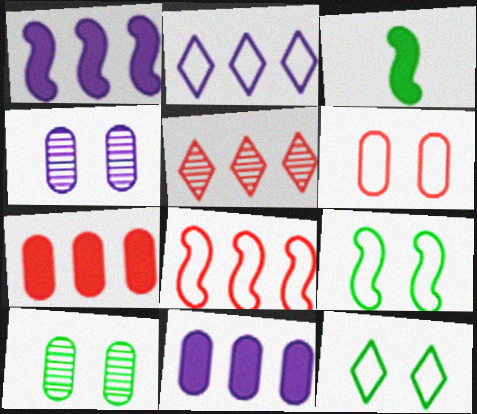[[5, 7, 8]]